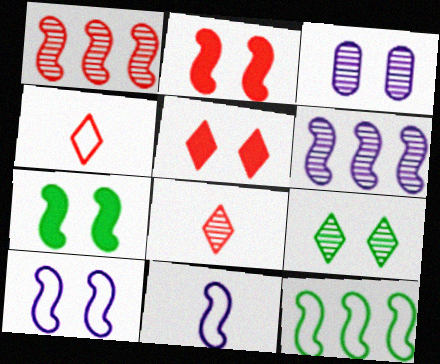[[1, 7, 11]]